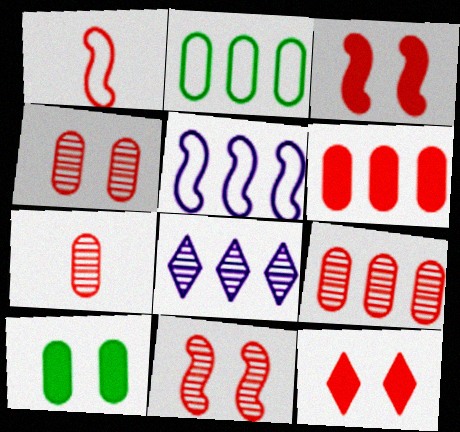[[1, 8, 10], 
[1, 9, 12], 
[4, 7, 9]]